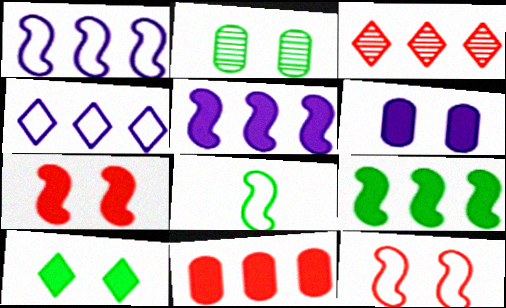[[1, 8, 12], 
[3, 6, 8], 
[6, 7, 10]]